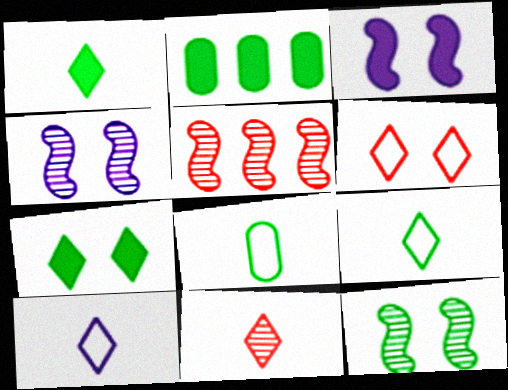[[1, 10, 11], 
[2, 9, 12]]